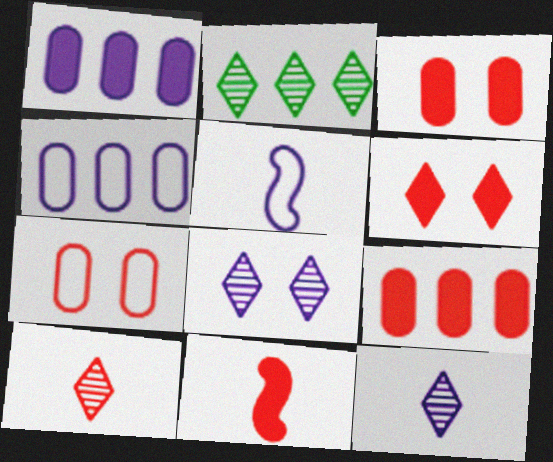[[1, 5, 8], 
[2, 3, 5], 
[2, 8, 10], 
[6, 9, 11]]